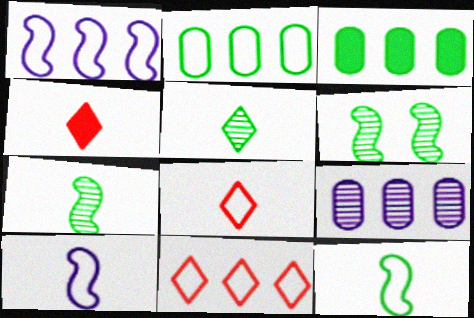[[1, 2, 11]]